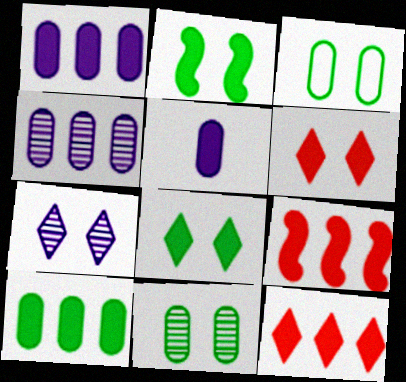[[2, 5, 12], 
[5, 8, 9]]